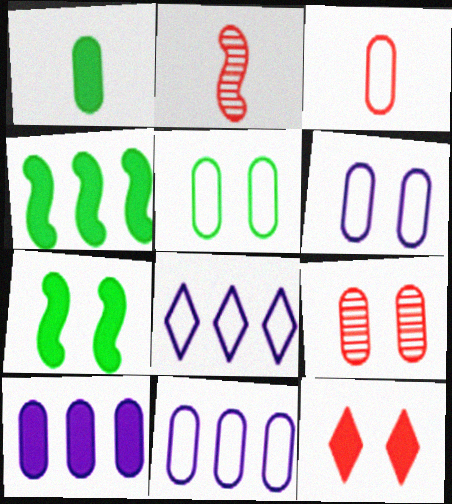[[1, 9, 11], 
[3, 5, 11]]